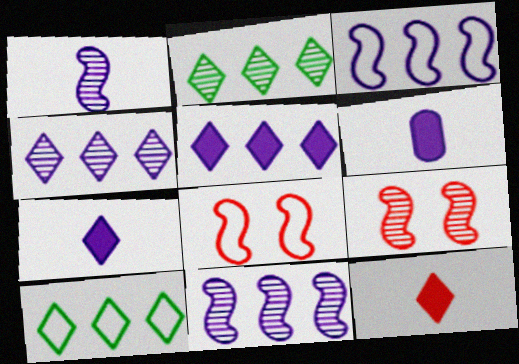[[2, 6, 8], 
[6, 9, 10]]